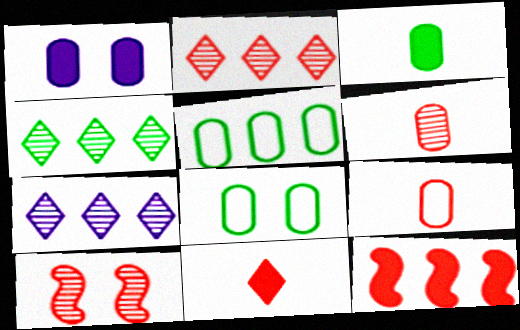[[1, 5, 6], 
[2, 4, 7], 
[2, 6, 10], 
[5, 7, 12]]